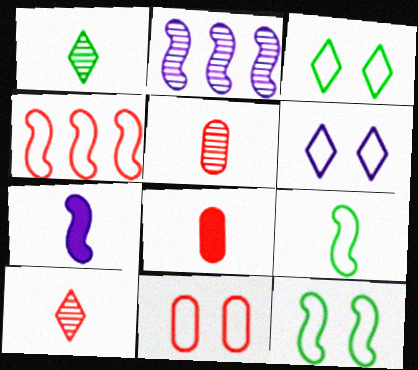[[2, 3, 8], 
[6, 11, 12]]